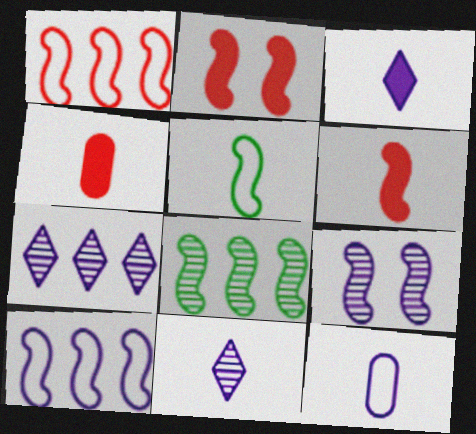[[4, 5, 11]]